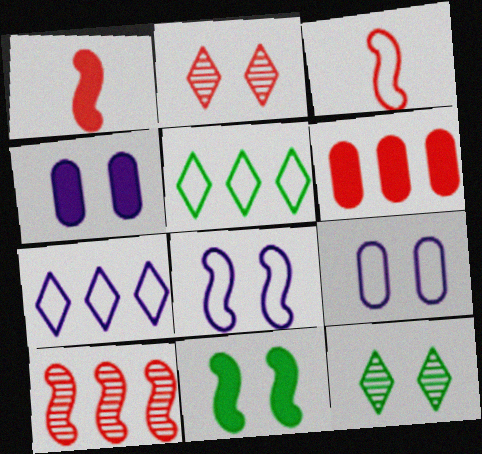[[2, 3, 6], 
[2, 9, 11], 
[3, 5, 9]]